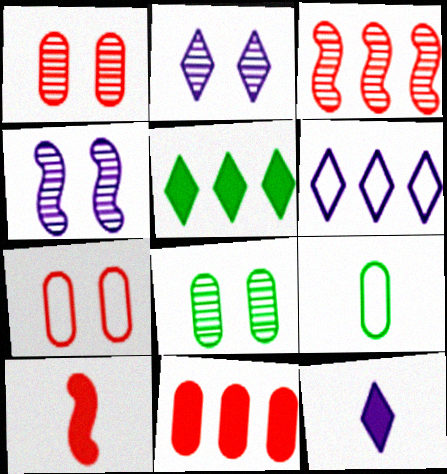[[2, 6, 12], 
[6, 8, 10]]